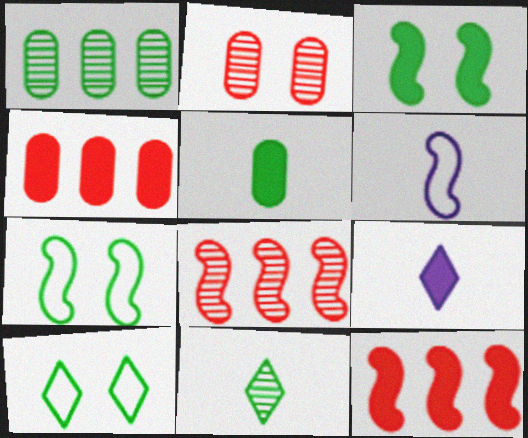[[3, 4, 9], 
[3, 6, 8]]